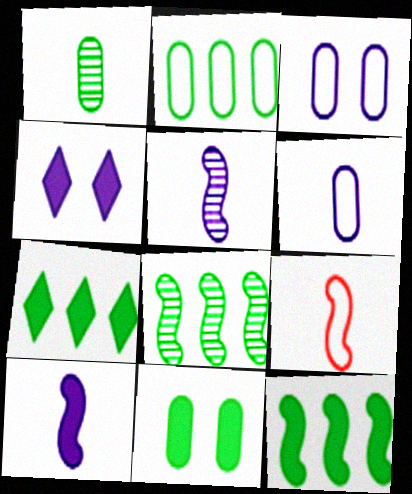[[1, 2, 11], 
[2, 7, 8]]